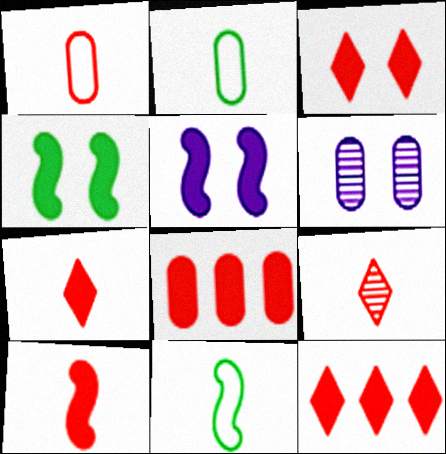[[1, 9, 10], 
[2, 6, 8], 
[3, 7, 12], 
[3, 8, 10], 
[6, 11, 12]]